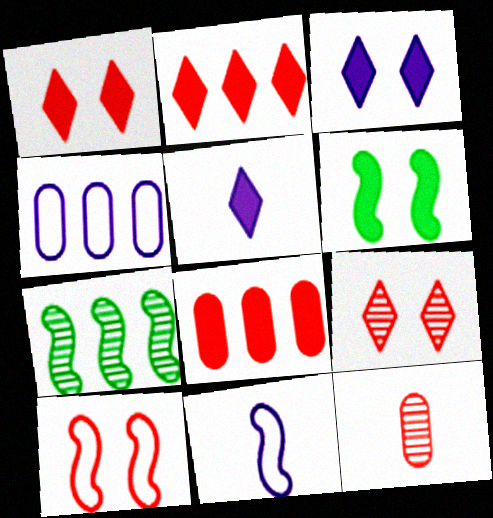[[2, 4, 7], 
[2, 10, 12], 
[5, 6, 8]]